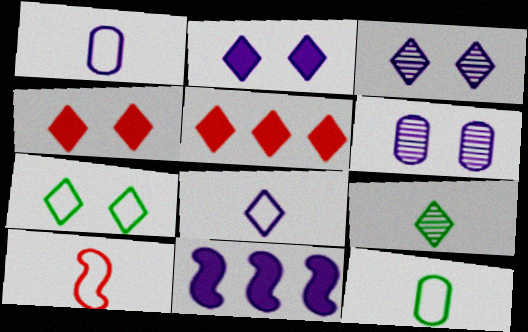[[1, 3, 11], 
[3, 4, 7], 
[6, 8, 11], 
[8, 10, 12]]